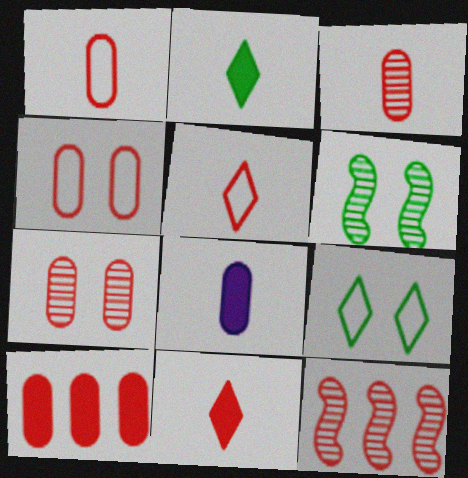[[1, 7, 10], 
[3, 4, 10], 
[4, 11, 12], 
[8, 9, 12]]